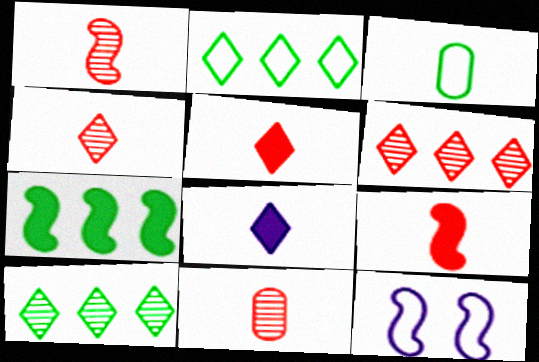[[1, 3, 8], 
[1, 4, 11], 
[1, 7, 12]]